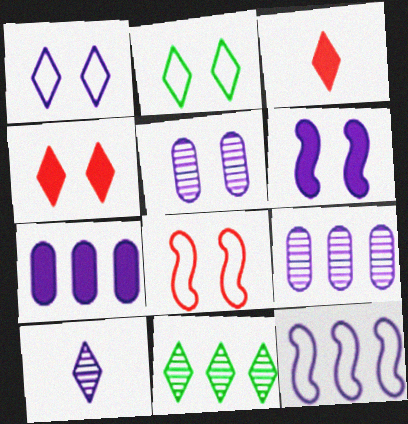[[1, 3, 11], 
[1, 5, 6]]